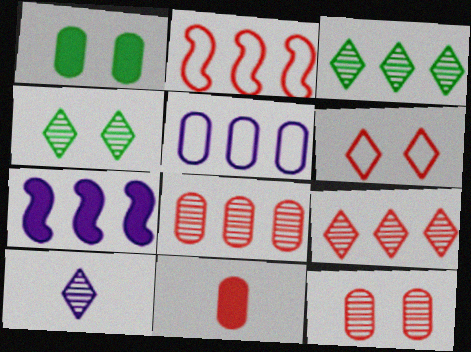[[1, 2, 10], 
[4, 9, 10]]